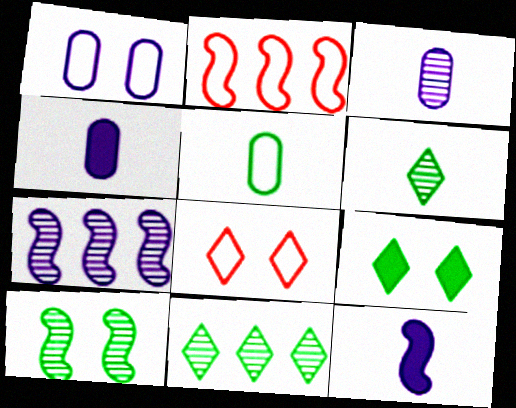[[2, 3, 9], 
[2, 10, 12]]